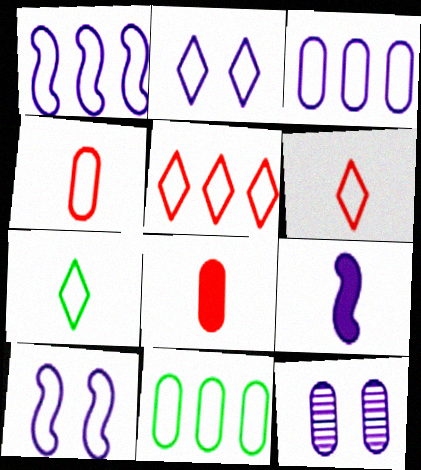[[1, 5, 11], 
[2, 5, 7], 
[6, 10, 11], 
[8, 11, 12]]